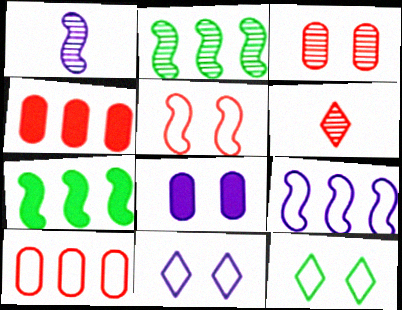[[1, 4, 12], 
[1, 5, 7], 
[4, 5, 6]]